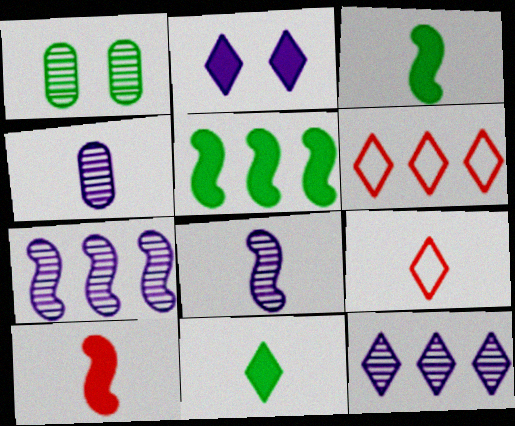[[3, 4, 9]]